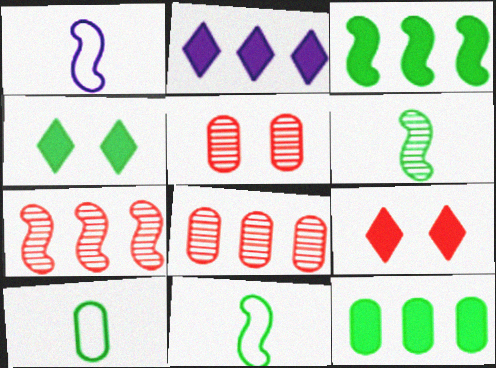[[1, 4, 8], 
[2, 5, 11]]